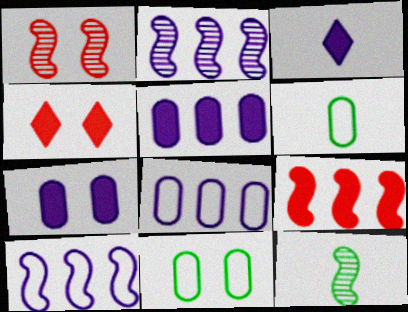[[1, 2, 12], 
[2, 4, 6], 
[4, 8, 12]]